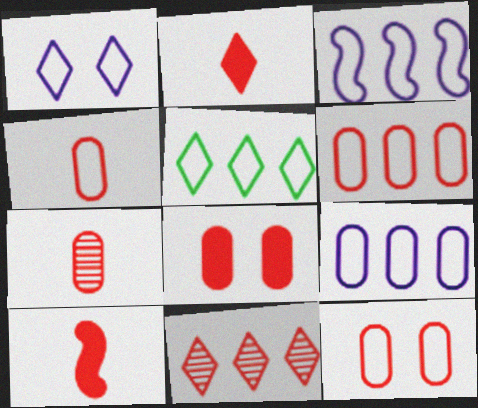[[3, 5, 6], 
[4, 6, 12], 
[6, 7, 8], 
[10, 11, 12]]